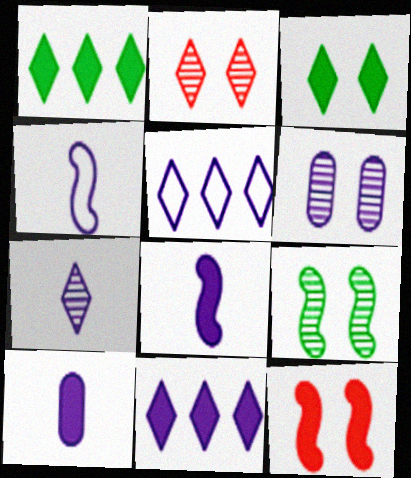[[1, 10, 12], 
[2, 6, 9], 
[4, 6, 11], 
[4, 7, 10], 
[5, 6, 8]]